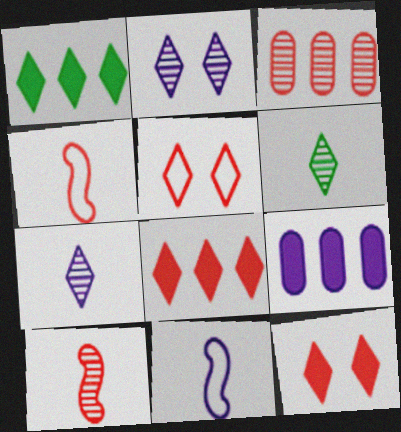[[1, 5, 7], 
[2, 9, 11], 
[3, 4, 12]]